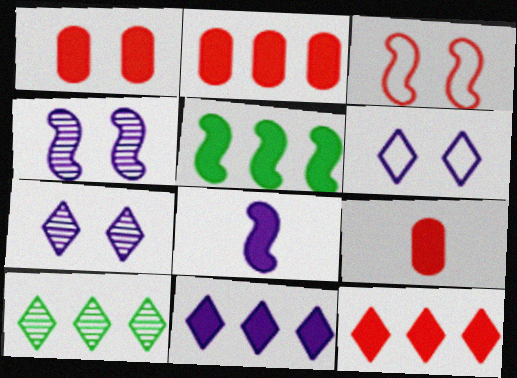[[1, 2, 9], 
[2, 5, 11]]